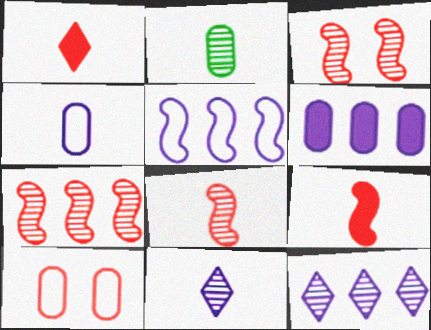[[1, 7, 10], 
[2, 3, 12], 
[2, 6, 10], 
[2, 8, 11], 
[3, 7, 8], 
[5, 6, 12]]